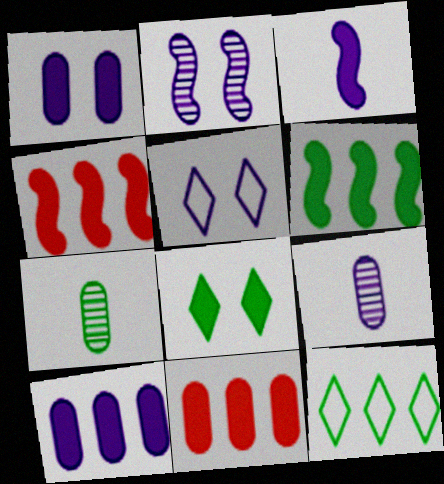[[1, 2, 5], 
[3, 8, 11], 
[4, 5, 7]]